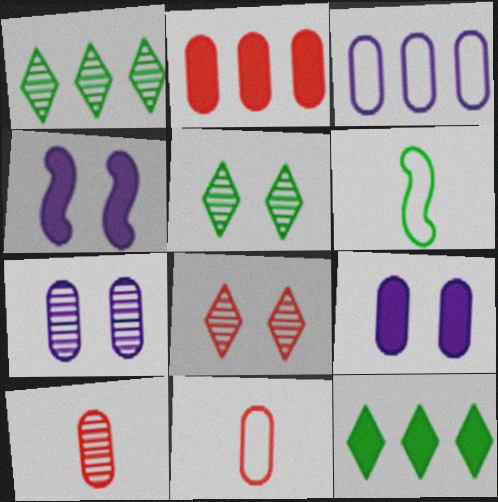[[1, 4, 11]]